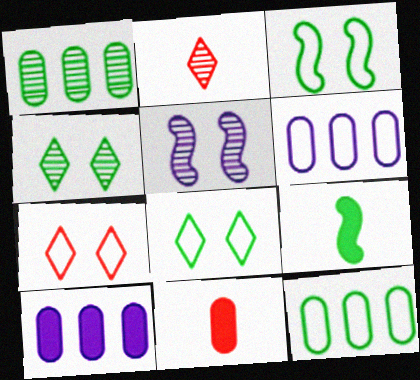[[1, 2, 5], 
[1, 8, 9], 
[2, 3, 10], 
[4, 9, 12]]